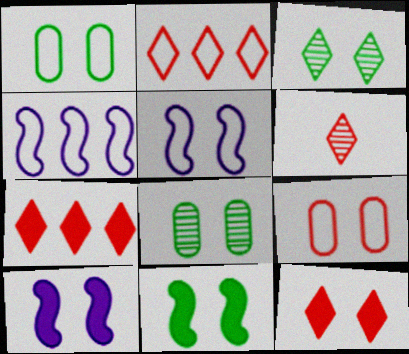[[1, 3, 11], 
[2, 6, 12], 
[3, 9, 10], 
[5, 8, 12]]